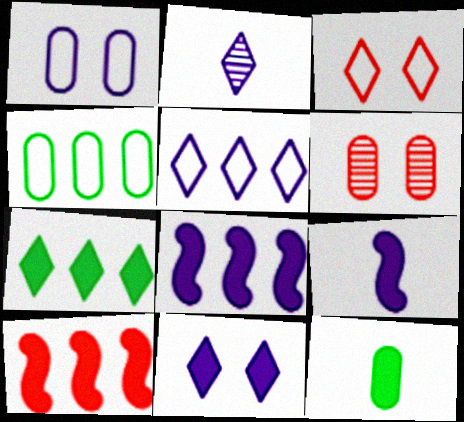[[1, 2, 8], 
[2, 3, 7], 
[2, 5, 11], 
[10, 11, 12]]